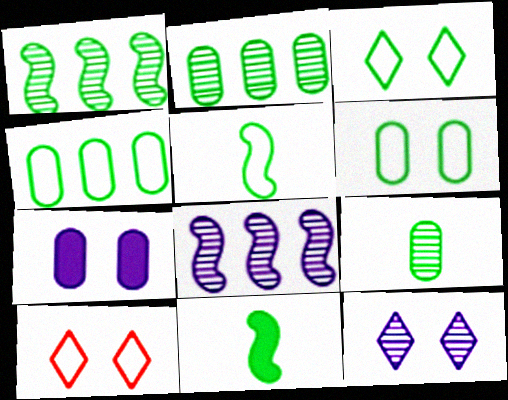[[2, 3, 11], 
[3, 4, 5]]